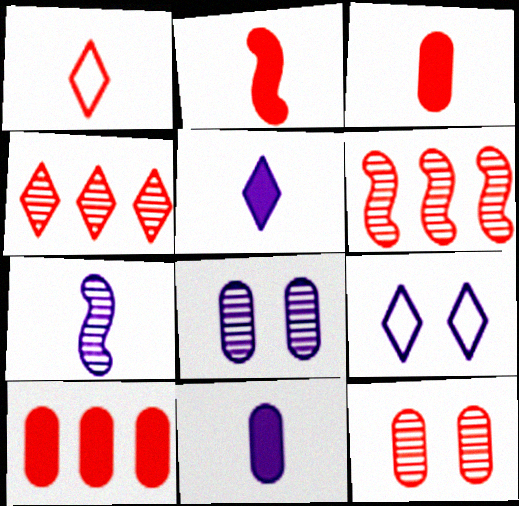[]